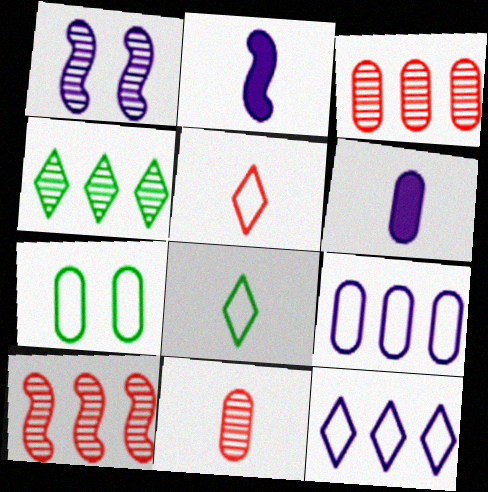[[1, 4, 11], 
[1, 6, 12], 
[2, 8, 11], 
[3, 6, 7]]